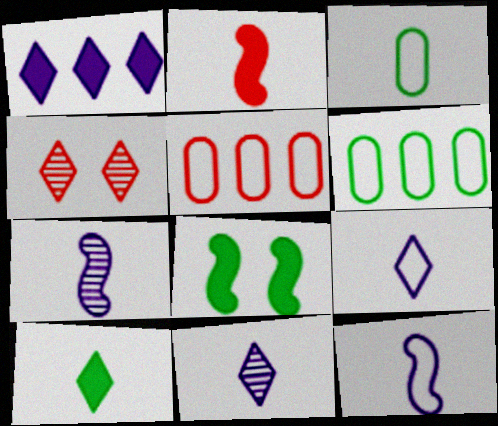[[2, 3, 11], 
[2, 4, 5], 
[5, 8, 11]]